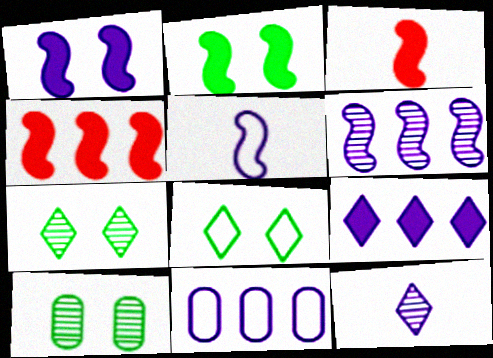[[1, 5, 6], 
[1, 11, 12], 
[2, 8, 10], 
[3, 7, 11], 
[6, 9, 11]]